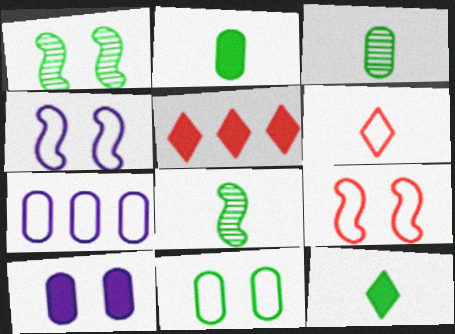[[3, 4, 5]]